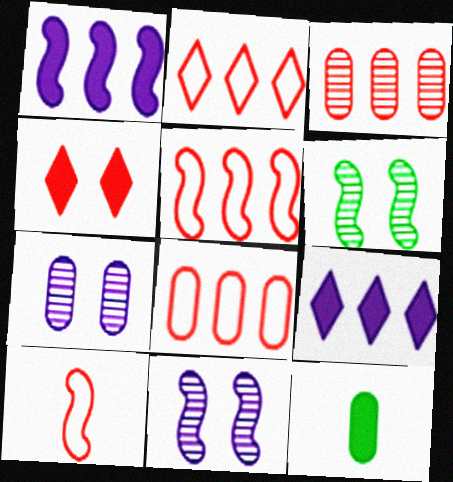[[1, 4, 12], 
[1, 6, 10], 
[2, 5, 8], 
[2, 11, 12], 
[3, 4, 10], 
[7, 8, 12]]